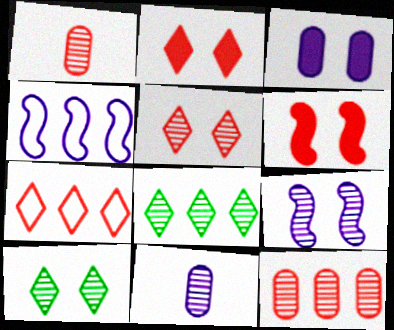[[1, 6, 7], 
[1, 8, 9]]